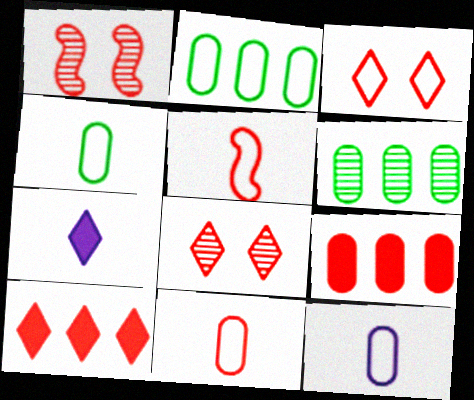[[1, 2, 7], 
[1, 10, 11], 
[4, 11, 12], 
[5, 8, 9]]